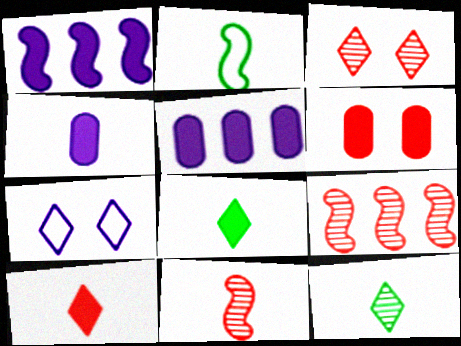[[1, 6, 8], 
[2, 3, 5]]